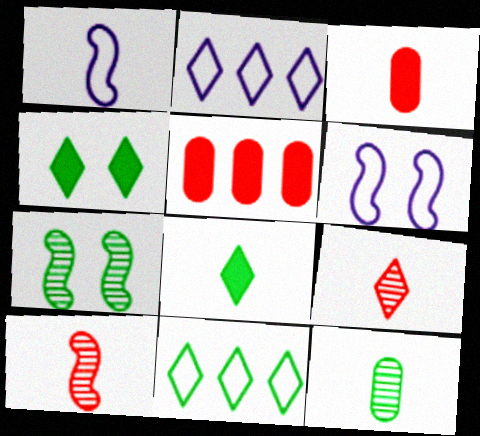[[2, 3, 7], 
[2, 4, 9]]